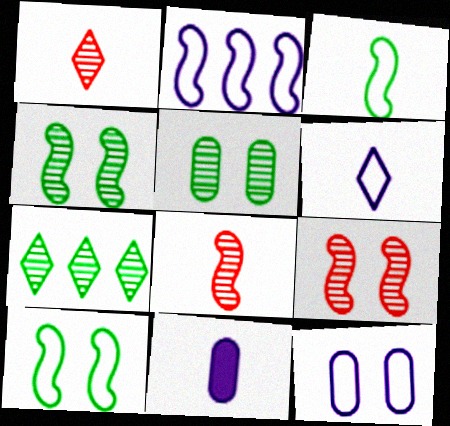[[1, 3, 11], 
[2, 6, 12]]